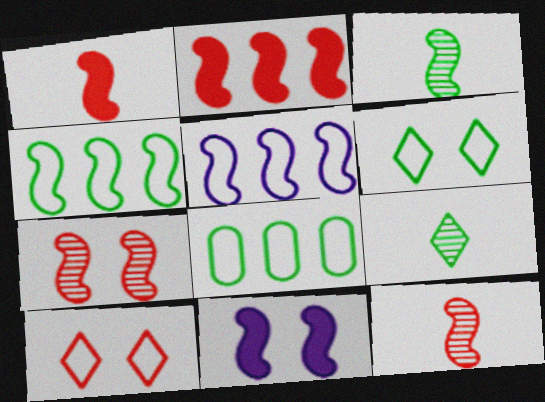[[4, 11, 12]]